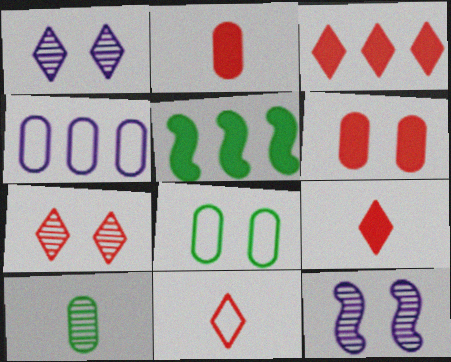[[3, 7, 11], 
[4, 6, 10]]